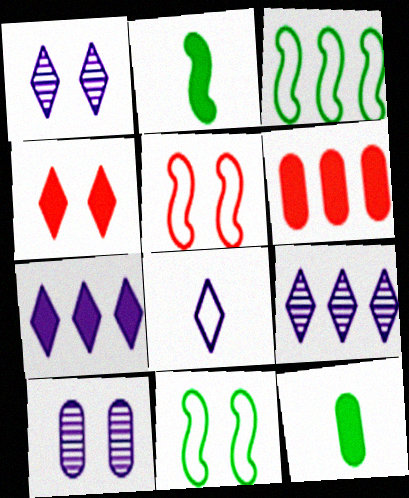[[1, 7, 8], 
[3, 6, 9], 
[4, 10, 11], 
[5, 9, 12]]